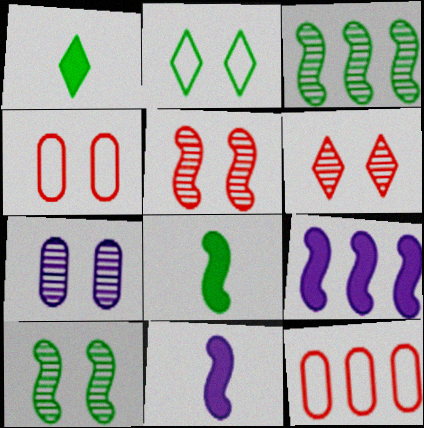[[6, 7, 10]]